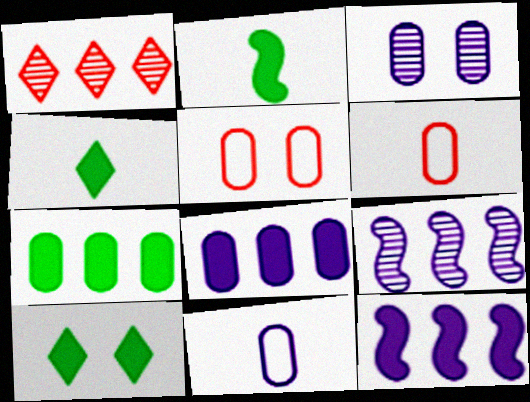[[2, 7, 10], 
[3, 6, 7], 
[3, 8, 11], 
[4, 5, 9], 
[6, 9, 10]]